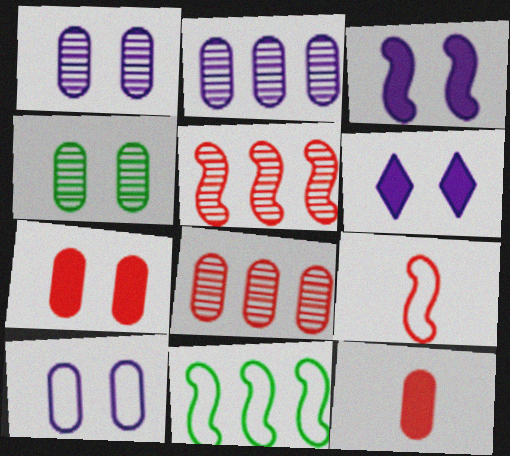[[4, 7, 10]]